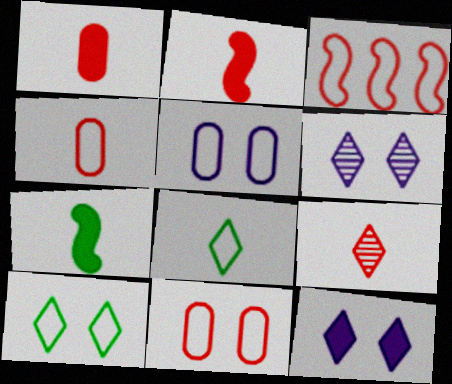[[2, 4, 9], 
[3, 5, 8]]